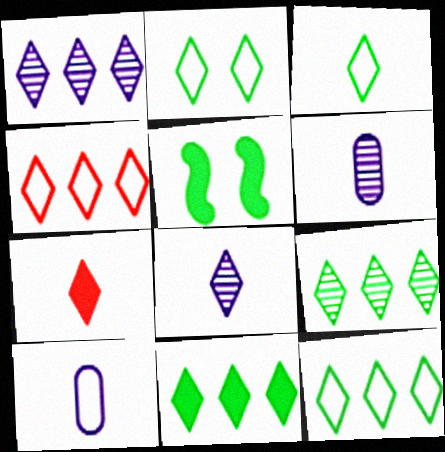[[1, 2, 7], 
[1, 4, 11], 
[2, 3, 12], 
[3, 7, 8], 
[4, 5, 6], 
[9, 11, 12]]